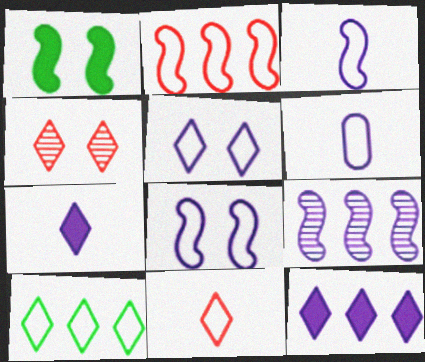[[4, 7, 10], 
[5, 10, 11]]